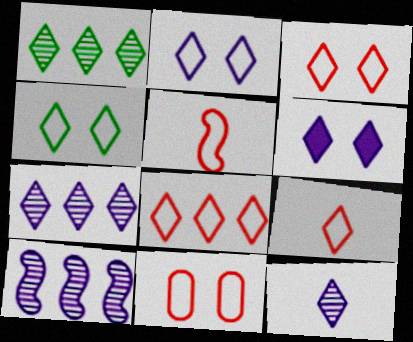[[1, 6, 9], 
[2, 3, 4], 
[3, 8, 9], 
[5, 8, 11]]